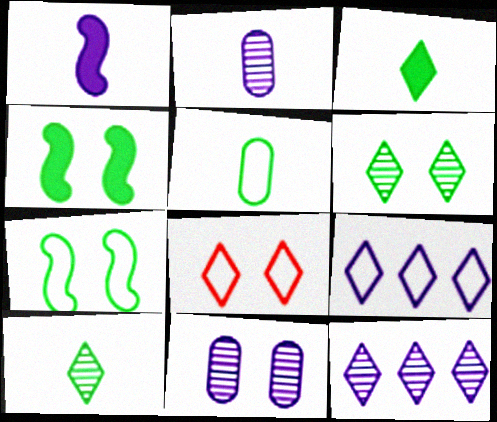[[1, 9, 11], 
[3, 8, 12], 
[4, 8, 11]]